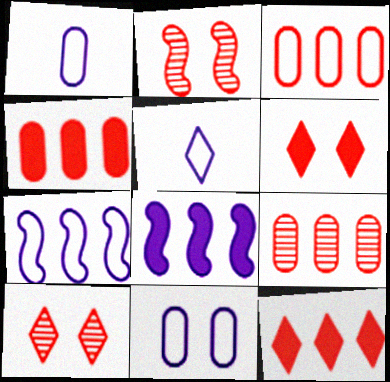[[3, 4, 9], 
[5, 7, 11]]